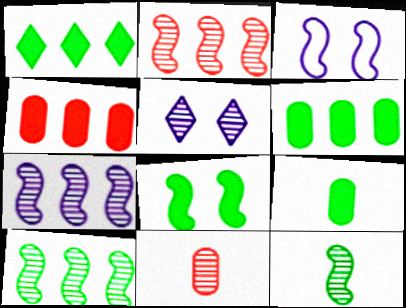[[1, 3, 11], 
[1, 8, 9], 
[2, 7, 10], 
[5, 10, 11]]